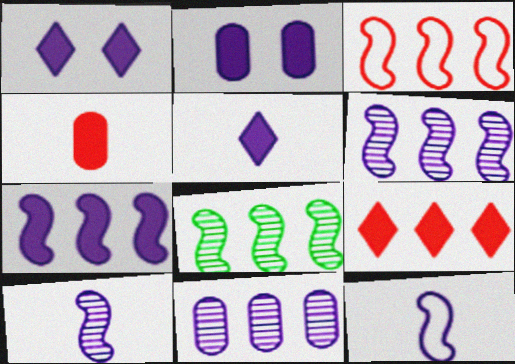[[1, 11, 12], 
[2, 5, 7], 
[3, 7, 8]]